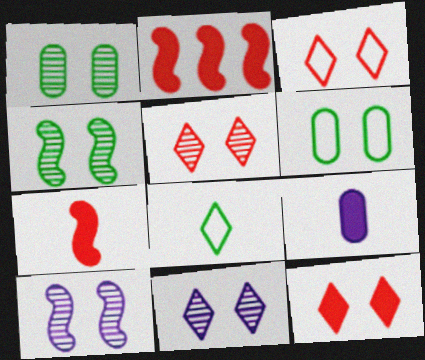[[1, 5, 10], 
[3, 5, 12], 
[6, 10, 12]]